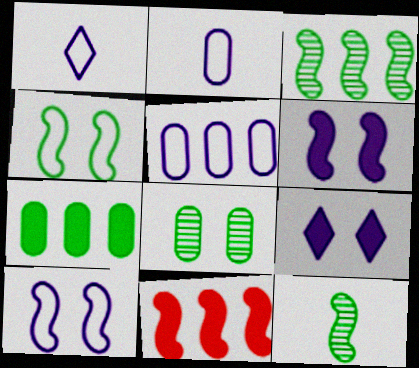[[1, 5, 10], 
[1, 8, 11], 
[10, 11, 12]]